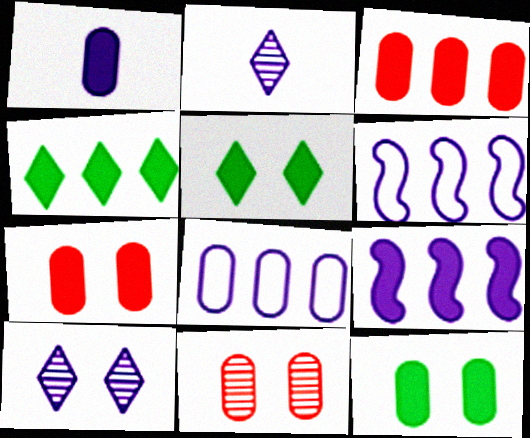[[1, 3, 12], 
[1, 6, 10], 
[3, 4, 9]]